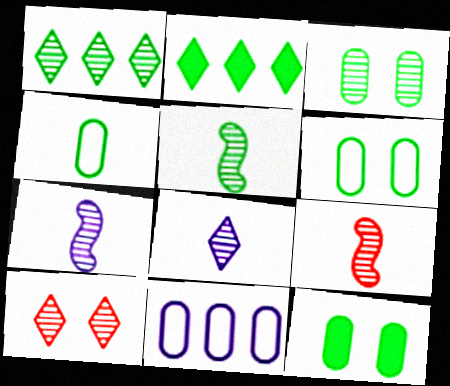[[1, 3, 5], 
[1, 8, 10], 
[2, 5, 6], 
[3, 6, 12], 
[5, 7, 9]]